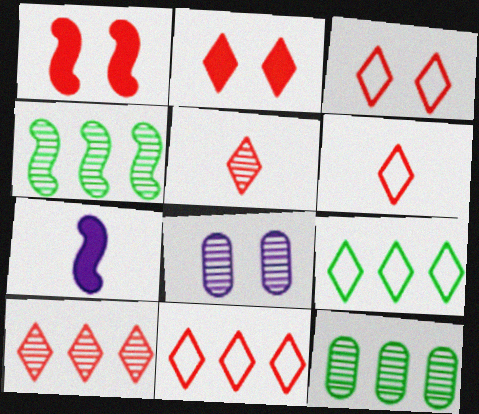[[2, 5, 11], 
[2, 6, 10], 
[3, 6, 11], 
[3, 7, 12], 
[4, 5, 8]]